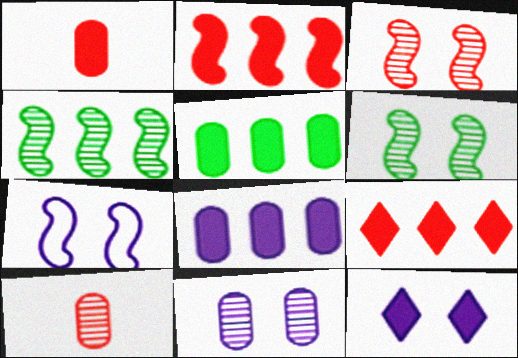[[7, 11, 12]]